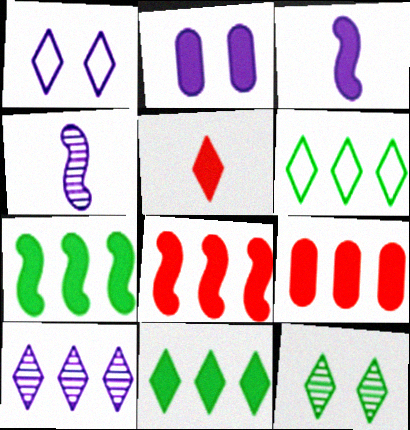[[2, 5, 7]]